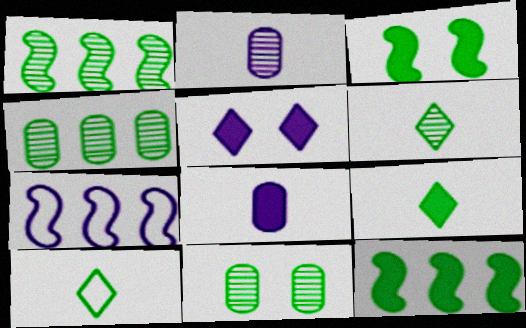[[1, 6, 11], 
[2, 5, 7], 
[3, 4, 10], 
[6, 9, 10], 
[10, 11, 12]]